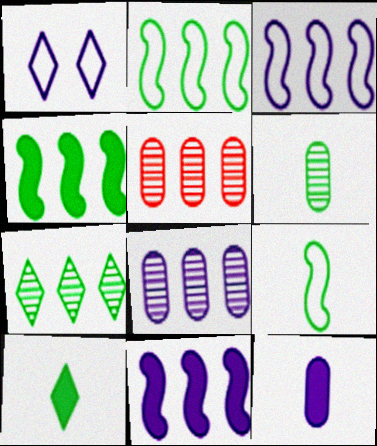[[6, 9, 10]]